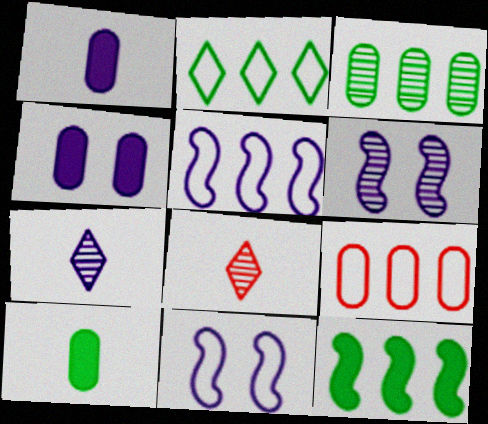[[2, 3, 12], 
[2, 5, 9], 
[3, 6, 8], 
[4, 5, 7]]